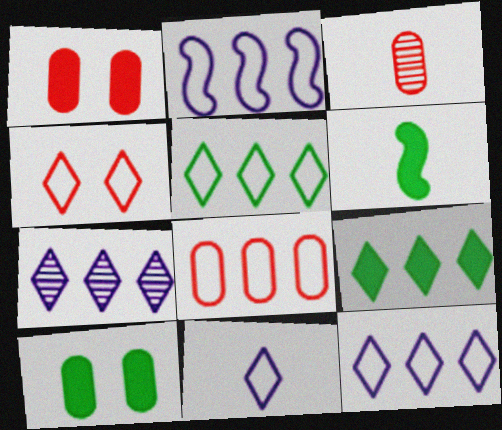[[1, 3, 8], 
[2, 5, 8], 
[3, 6, 11], 
[4, 5, 11], 
[6, 9, 10]]